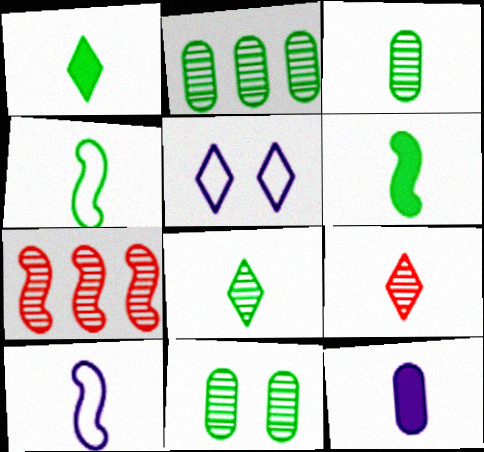[[1, 3, 4], 
[2, 3, 11], 
[4, 9, 12]]